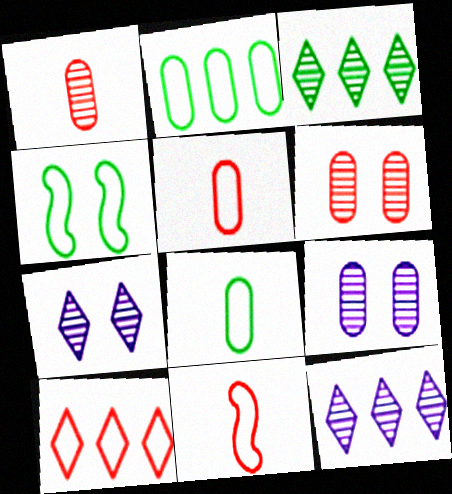[]